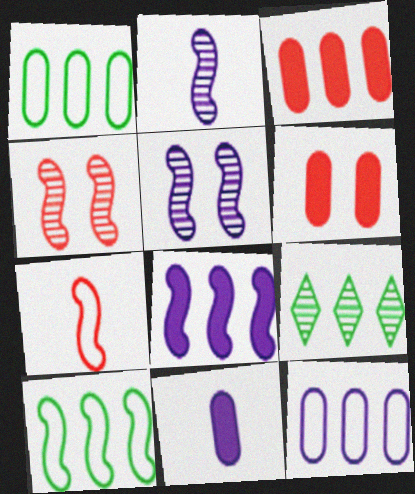[]